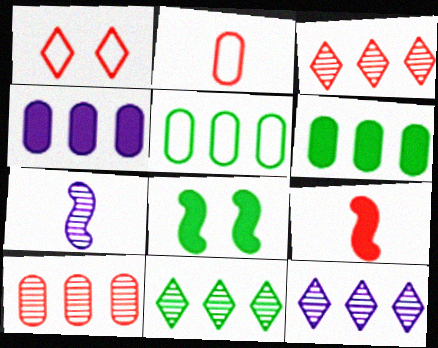[[1, 6, 7], 
[1, 9, 10], 
[2, 8, 12], 
[3, 11, 12], 
[4, 5, 10]]